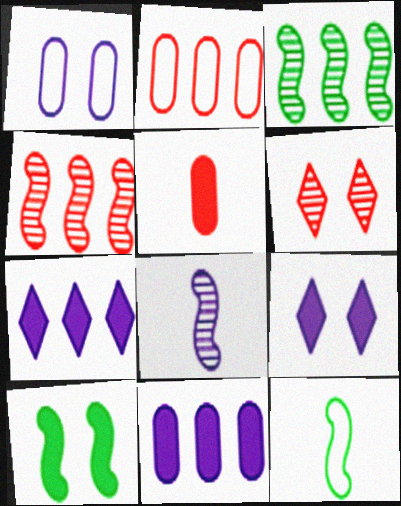[[1, 6, 10], 
[1, 7, 8], 
[2, 3, 7], 
[3, 10, 12], 
[5, 7, 10], 
[6, 11, 12]]